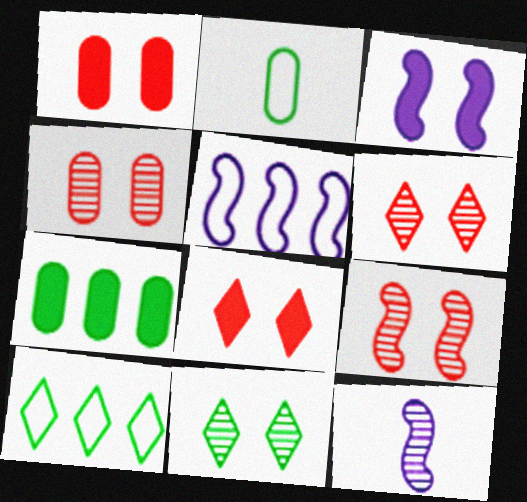[[1, 10, 12], 
[3, 5, 12], 
[4, 6, 9]]